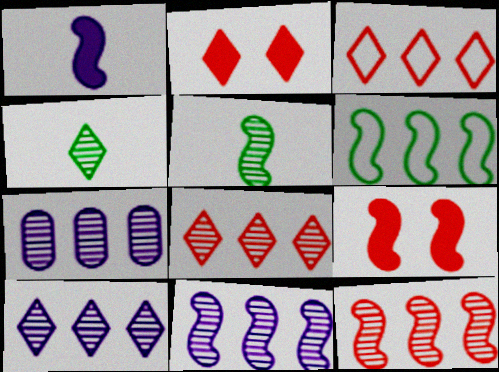[[7, 10, 11]]